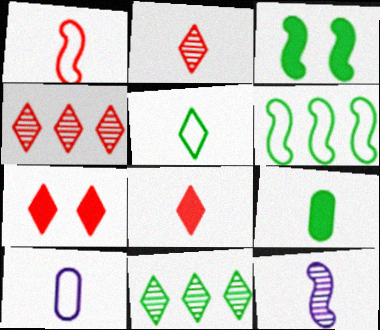[[1, 5, 10], 
[3, 4, 10]]